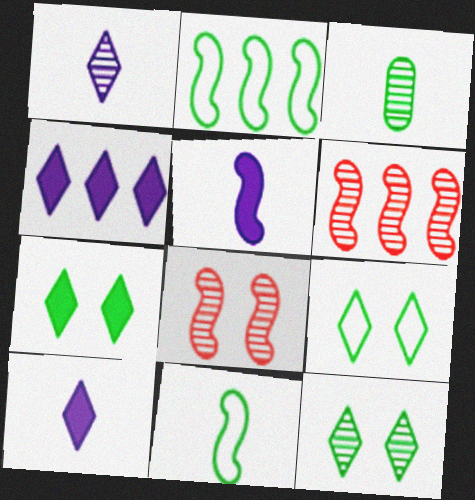[[2, 3, 7], 
[2, 5, 8], 
[7, 9, 12]]